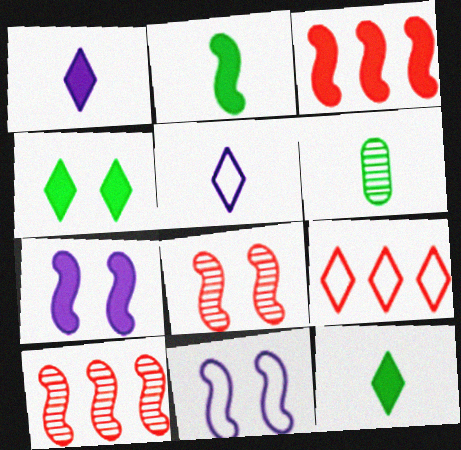[[2, 3, 7], 
[2, 10, 11], 
[6, 7, 9]]